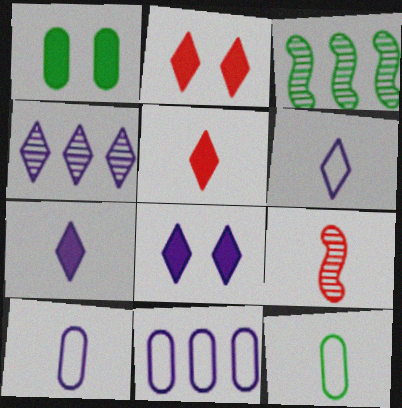[[2, 3, 10], 
[4, 6, 8], 
[7, 9, 12]]